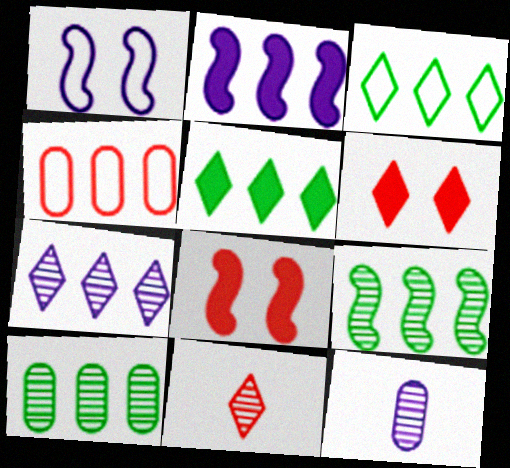[[3, 8, 12], 
[4, 8, 11]]